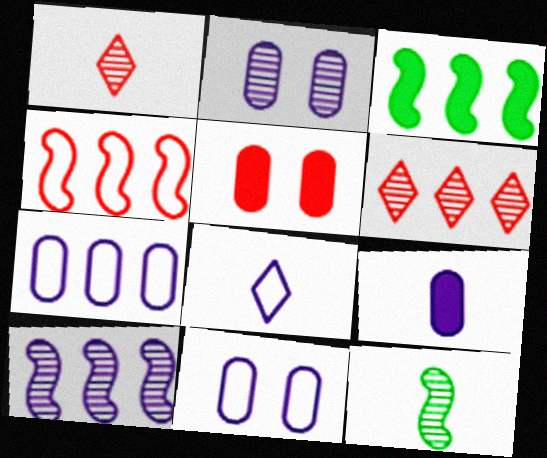[[1, 3, 11], 
[1, 4, 5], 
[2, 6, 12], 
[2, 7, 9], 
[3, 4, 10], 
[3, 6, 7]]